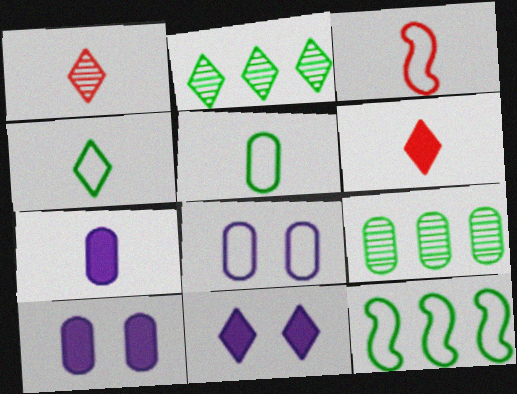[[1, 10, 12], 
[2, 3, 10], 
[3, 9, 11]]